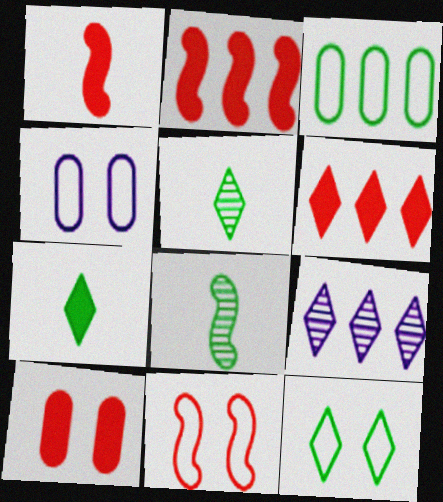[[1, 6, 10], 
[2, 3, 9], 
[2, 4, 5], 
[4, 6, 8], 
[4, 11, 12]]